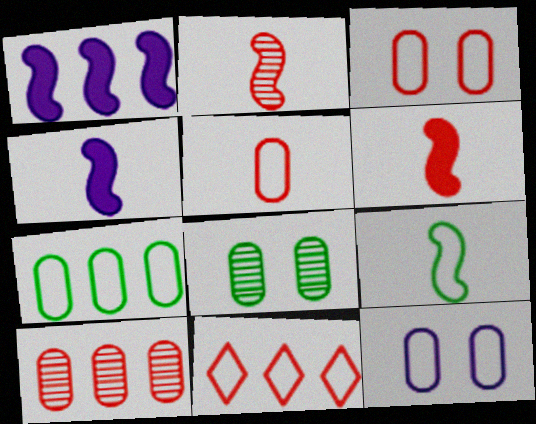[[2, 4, 9], 
[4, 8, 11], 
[5, 7, 12], 
[9, 11, 12]]